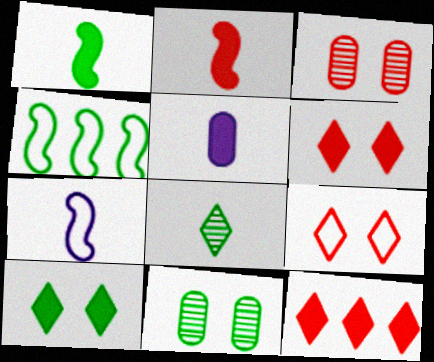[[7, 11, 12]]